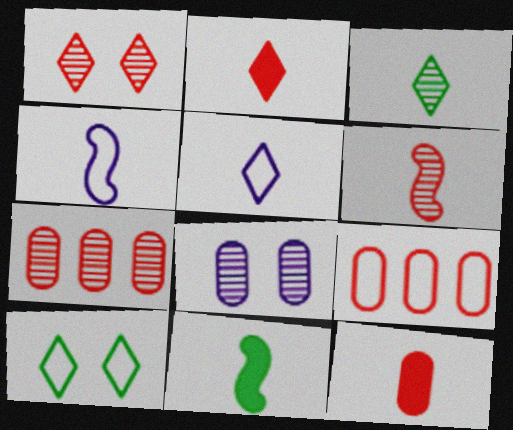[[1, 6, 7], 
[2, 3, 5], 
[3, 4, 12], 
[4, 6, 11], 
[4, 9, 10]]